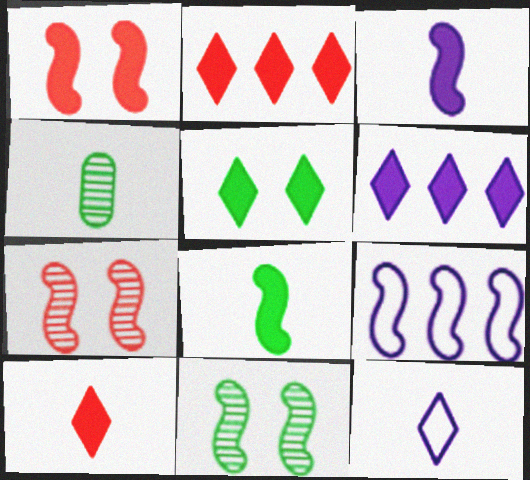[[5, 6, 10], 
[7, 8, 9]]